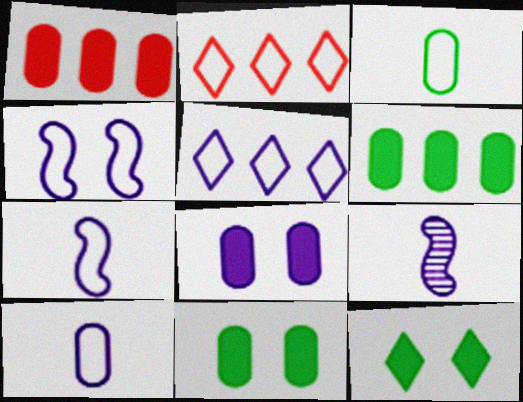[[2, 3, 4], 
[2, 9, 11], 
[4, 5, 10], 
[5, 8, 9]]